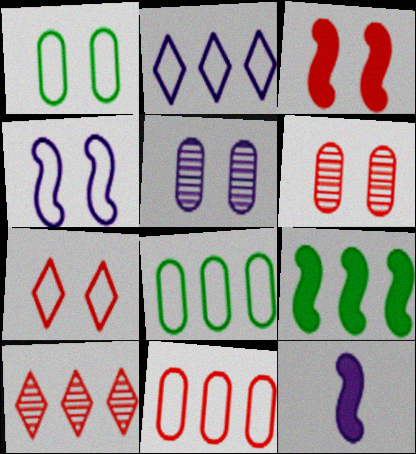[[1, 4, 7], 
[1, 10, 12], 
[2, 5, 12], 
[3, 6, 7], 
[3, 9, 12]]